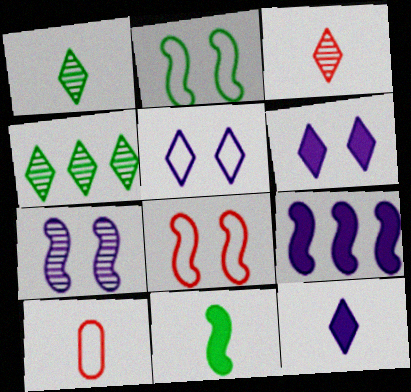[]